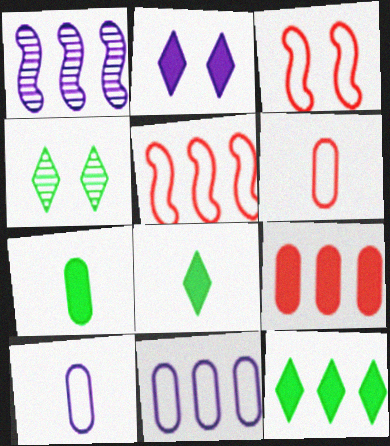[[1, 2, 10]]